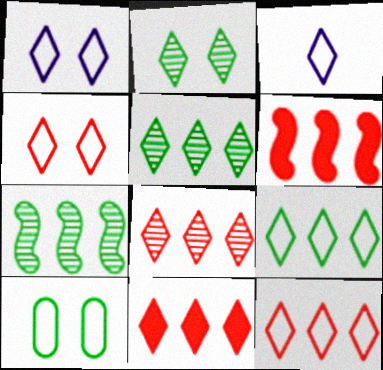[[2, 3, 11], 
[3, 4, 9], 
[8, 11, 12]]